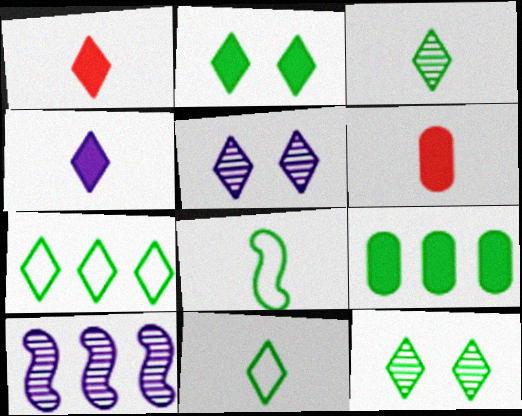[[1, 5, 7], 
[2, 3, 7], 
[8, 9, 12]]